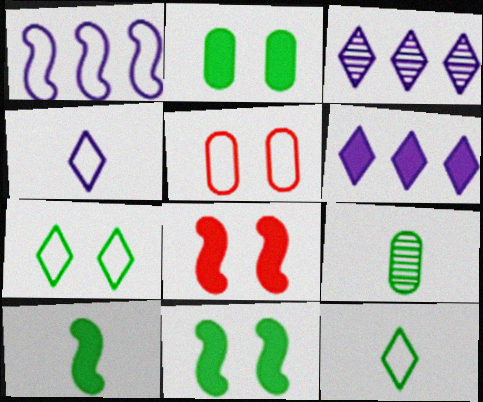[[1, 5, 12], 
[3, 5, 10], 
[9, 10, 12]]